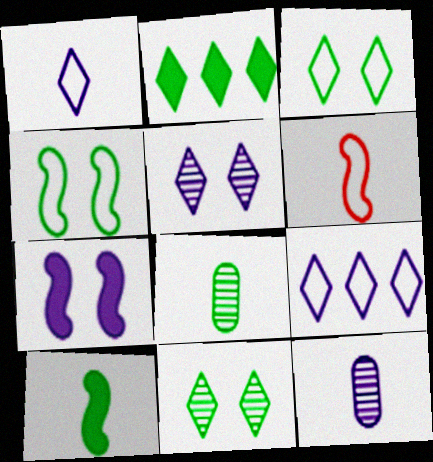[[2, 4, 8], 
[7, 9, 12]]